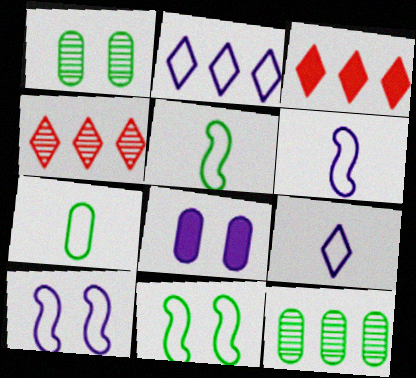[[1, 3, 6], 
[4, 5, 8]]